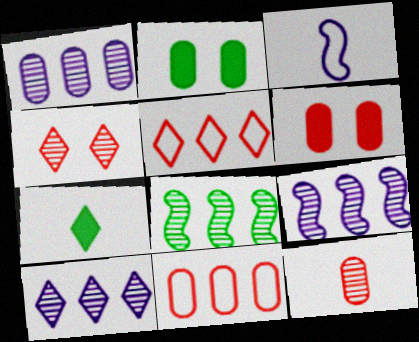[[1, 9, 10], 
[3, 7, 12], 
[6, 11, 12]]